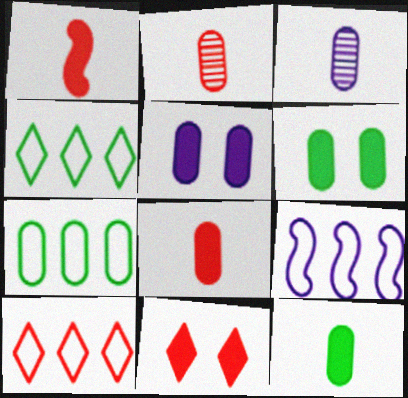[[2, 5, 7], 
[7, 9, 10]]